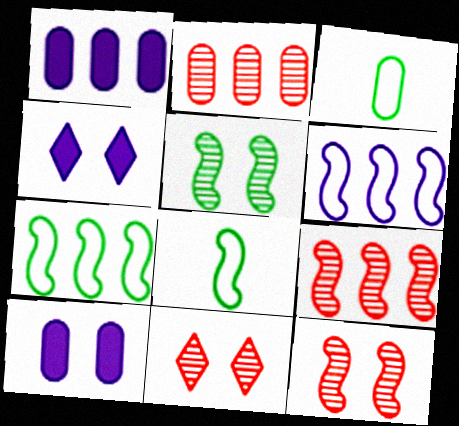[[1, 8, 11], 
[2, 3, 10], 
[2, 4, 8], 
[3, 4, 9]]